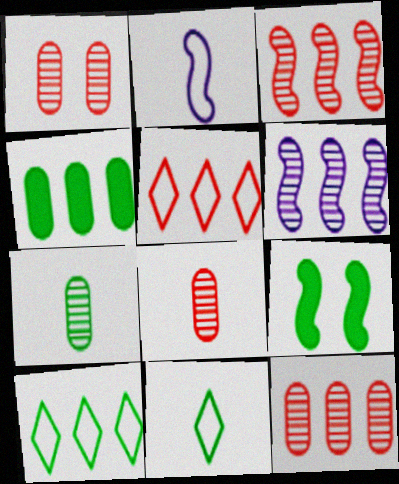[[1, 8, 12], 
[2, 3, 9], 
[4, 5, 6], 
[7, 9, 10]]